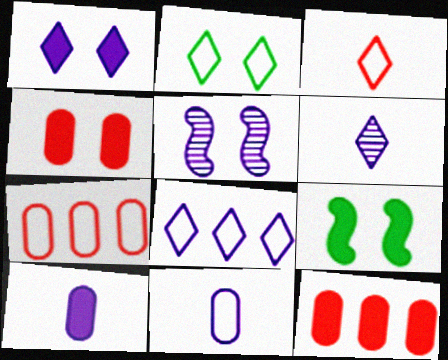[[1, 4, 9], 
[1, 6, 8], 
[2, 3, 8], 
[2, 4, 5], 
[5, 8, 10], 
[6, 7, 9]]